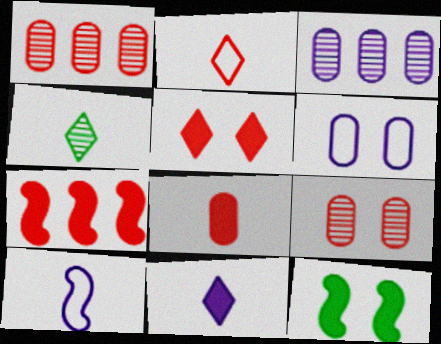[[2, 3, 12], 
[2, 4, 11], 
[2, 7, 9], 
[4, 6, 7], 
[4, 8, 10], 
[5, 7, 8]]